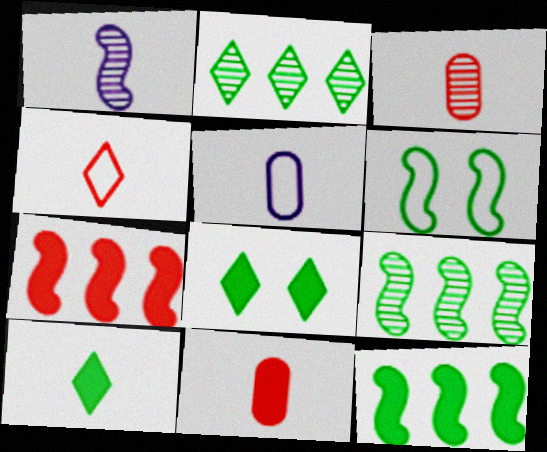[[1, 6, 7]]